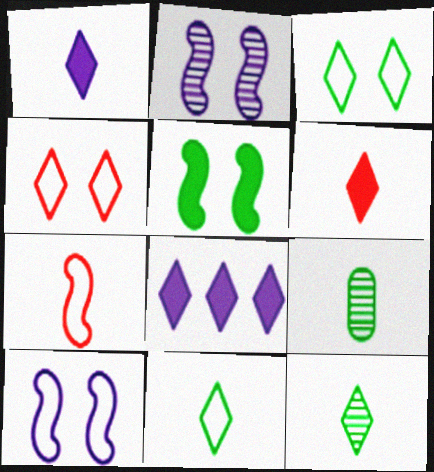[[1, 7, 9], 
[4, 8, 12]]